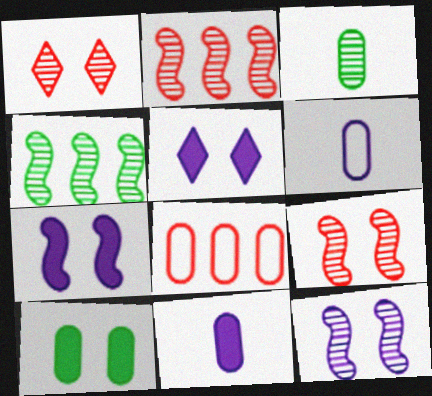[]